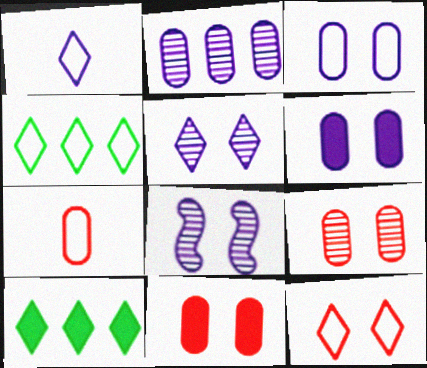[[1, 4, 12], 
[7, 8, 10]]